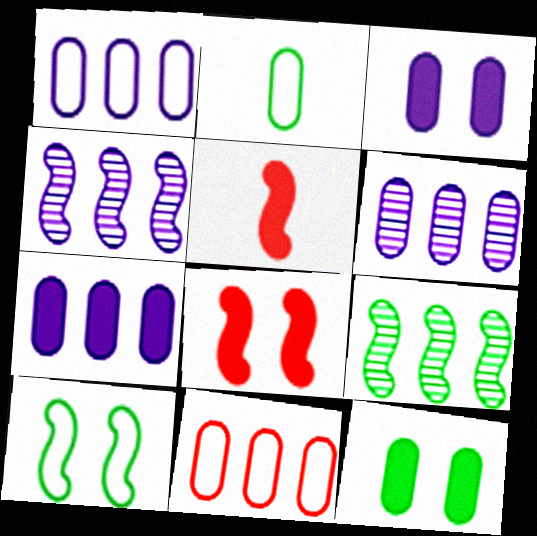[[1, 6, 7], 
[4, 5, 10]]